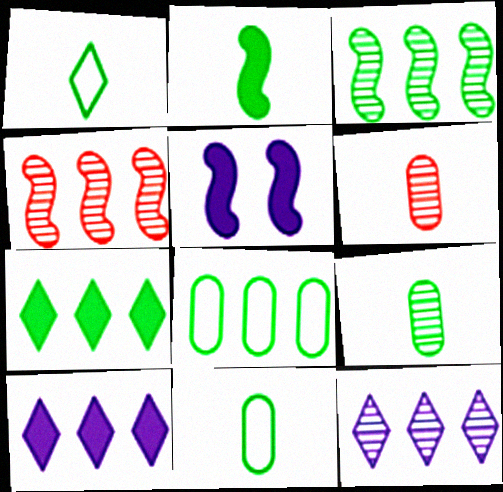[[1, 2, 9], 
[3, 7, 8], 
[4, 8, 10]]